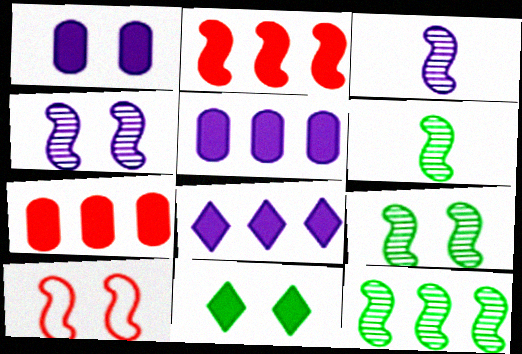[[6, 9, 12]]